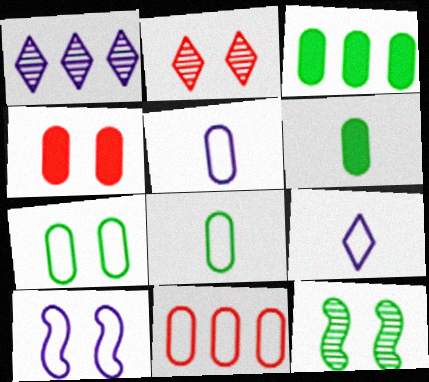[[5, 7, 11]]